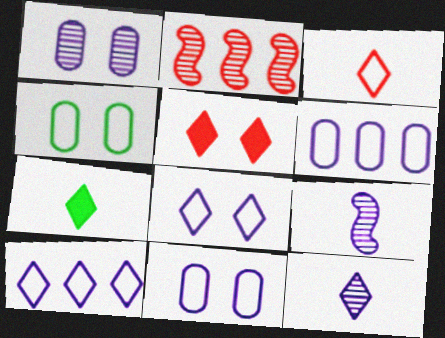[[2, 7, 11], 
[3, 7, 12]]